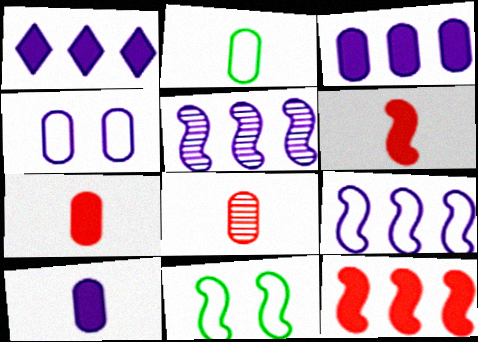[[1, 8, 11], 
[2, 8, 10], 
[5, 6, 11]]